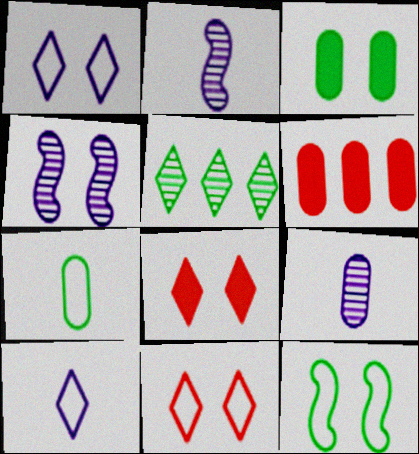[[3, 4, 11], 
[5, 8, 10]]